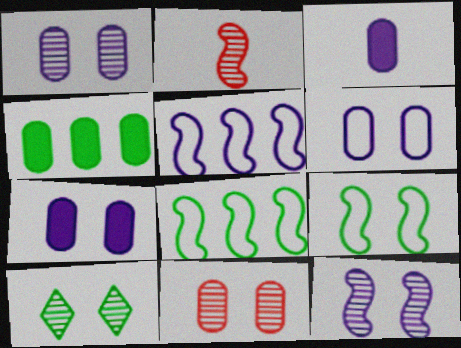[[1, 6, 7], 
[10, 11, 12]]